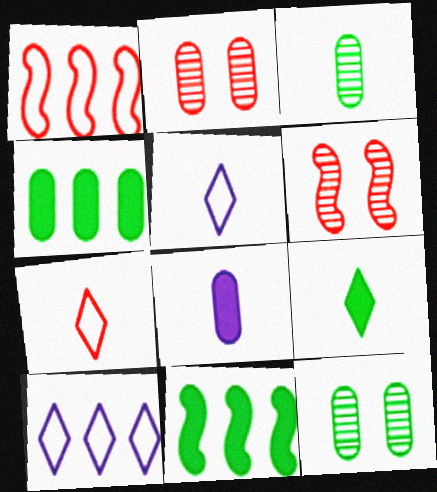[[2, 5, 11], 
[4, 5, 6]]